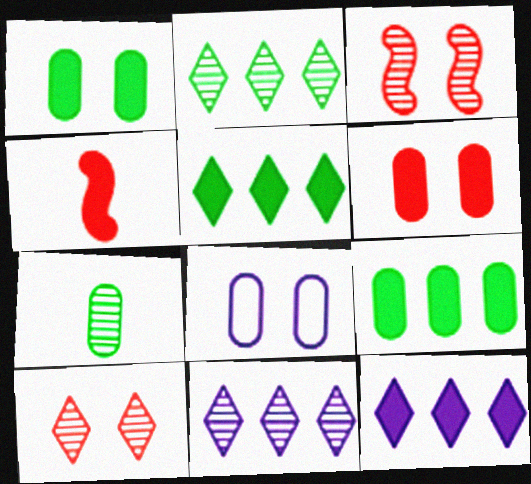[[1, 4, 12], 
[2, 4, 8], 
[3, 7, 11]]